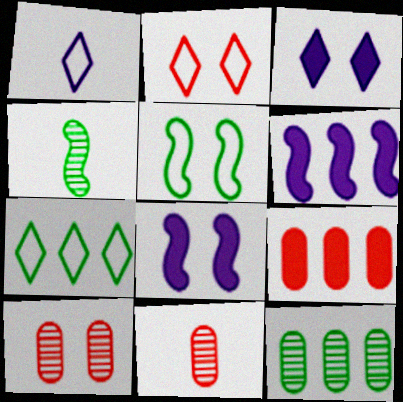[[1, 2, 7], 
[3, 5, 10], 
[7, 8, 11]]